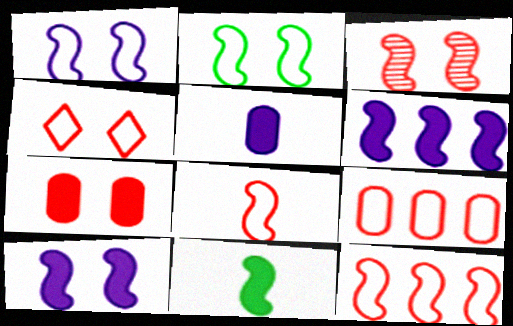[[2, 3, 10], 
[3, 4, 7], 
[4, 8, 9]]